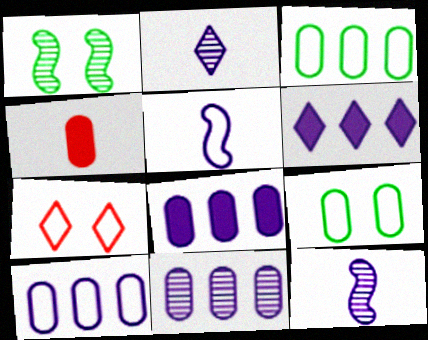[[3, 5, 7], 
[4, 9, 11], 
[8, 10, 11]]